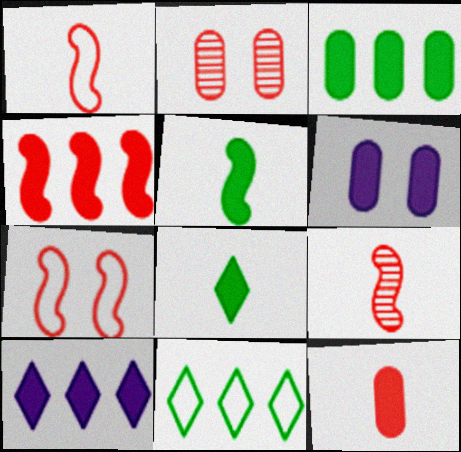[[3, 4, 10], 
[3, 6, 12], 
[4, 6, 8], 
[4, 7, 9], 
[6, 9, 11]]